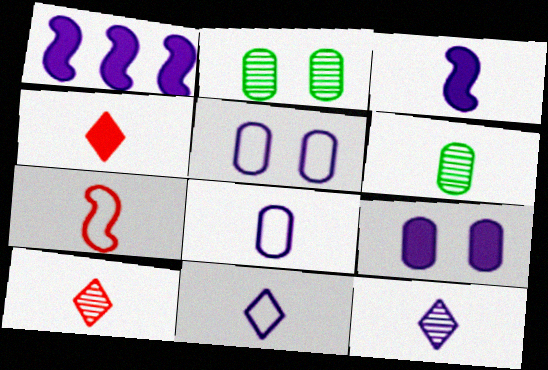[[1, 5, 12], 
[3, 8, 12]]